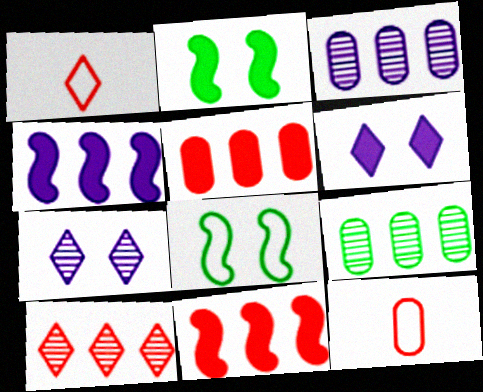[[1, 2, 3]]